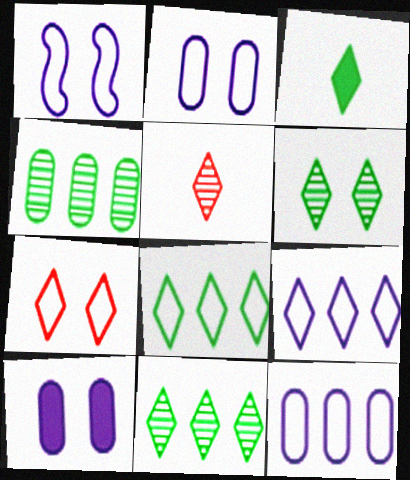[[3, 6, 8]]